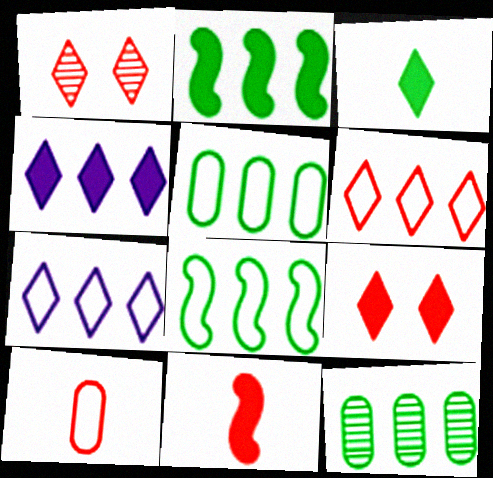[[1, 3, 7], 
[3, 4, 9]]